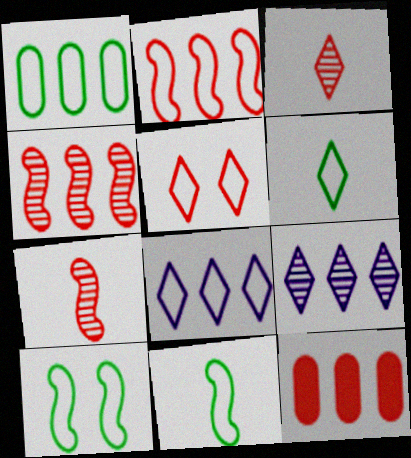[[1, 2, 8], 
[1, 6, 10], 
[5, 6, 8], 
[5, 7, 12]]